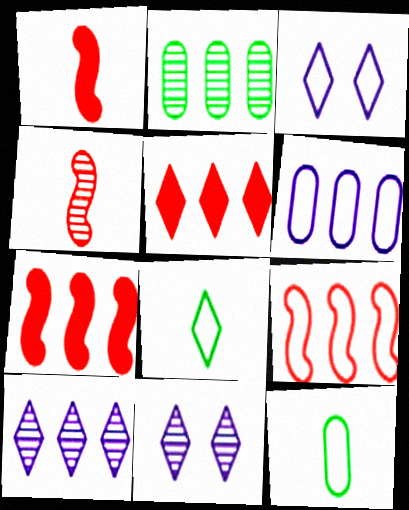[[1, 2, 3], 
[2, 4, 11], 
[3, 9, 12], 
[5, 8, 11], 
[7, 11, 12]]